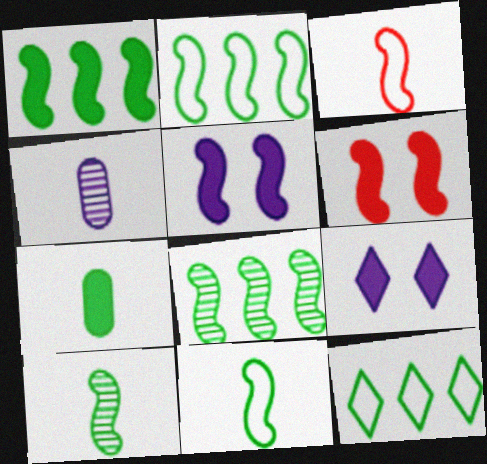[[1, 2, 8], 
[3, 5, 8], 
[4, 6, 12]]